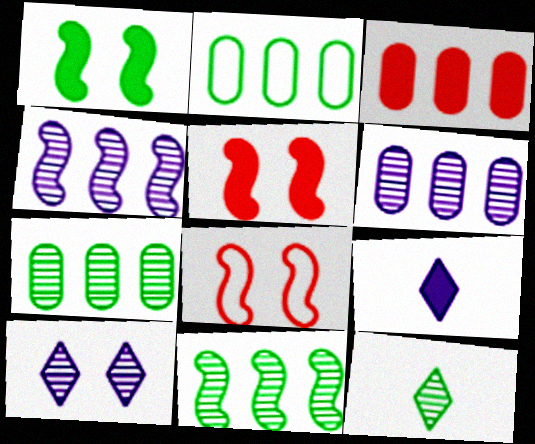[[1, 2, 12], 
[1, 3, 9], 
[2, 3, 6], 
[7, 8, 9]]